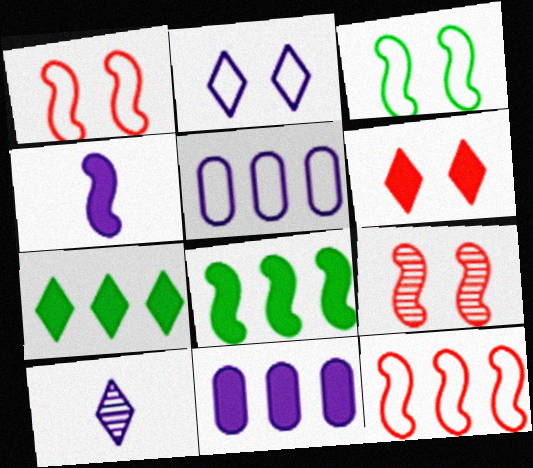[]